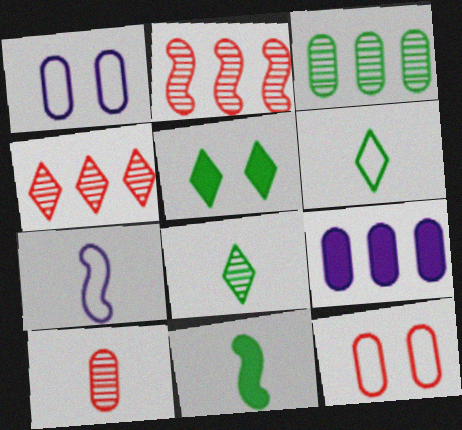[[1, 4, 11]]